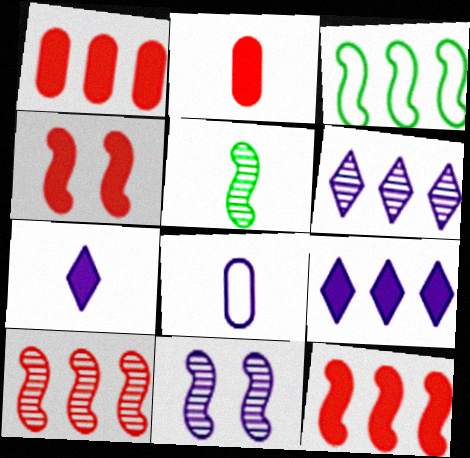[[1, 3, 6], 
[5, 10, 11], 
[8, 9, 11]]